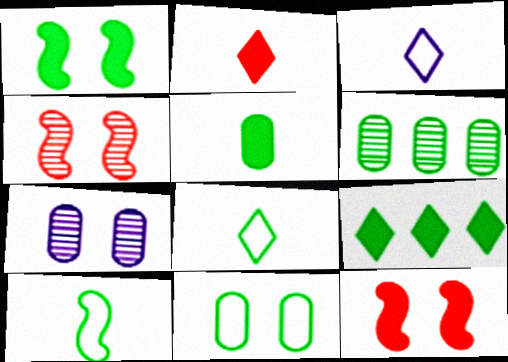[[1, 5, 9], 
[1, 6, 8], 
[3, 6, 12], 
[5, 6, 11]]